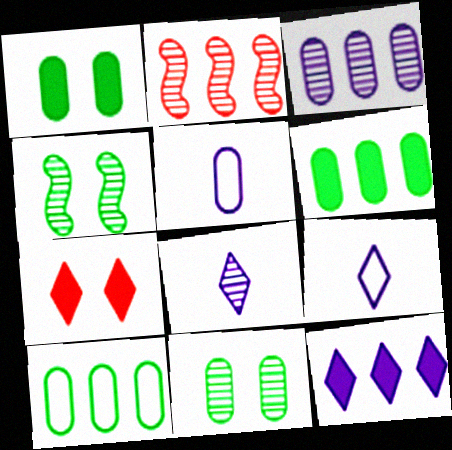[[1, 2, 9], 
[2, 8, 11], 
[2, 10, 12]]